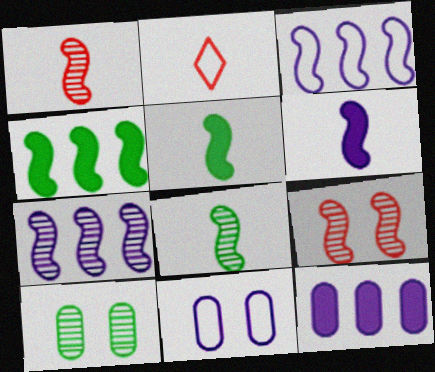[[3, 5, 9], 
[7, 8, 9]]